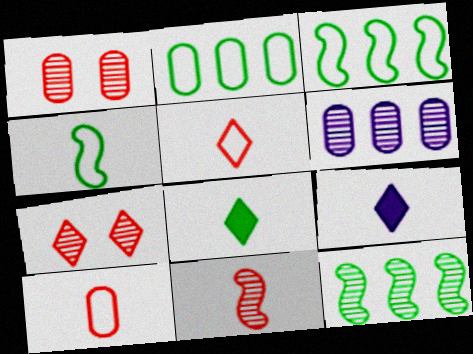[[1, 3, 9]]